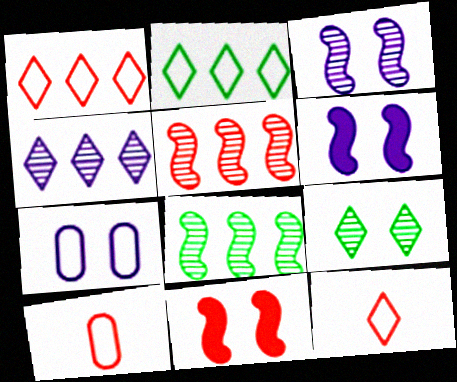[[7, 9, 11]]